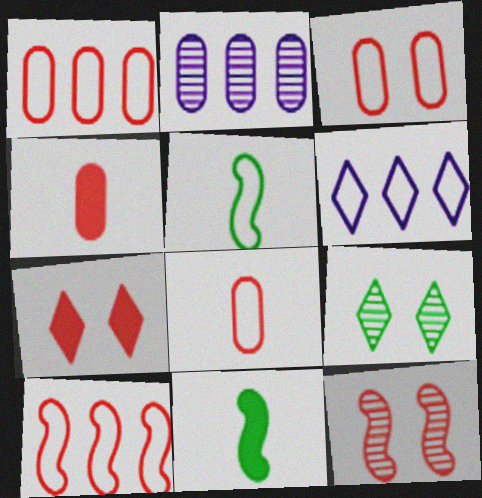[[1, 3, 8], 
[2, 5, 7], 
[3, 5, 6], 
[3, 7, 12]]